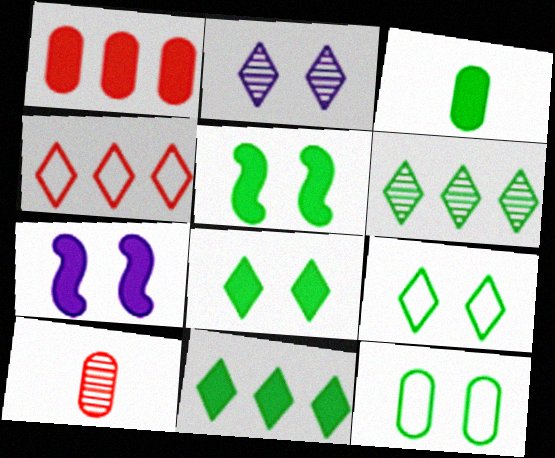[[3, 5, 11]]